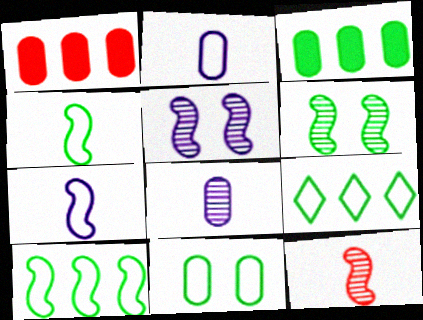[[1, 8, 11], 
[4, 9, 11]]